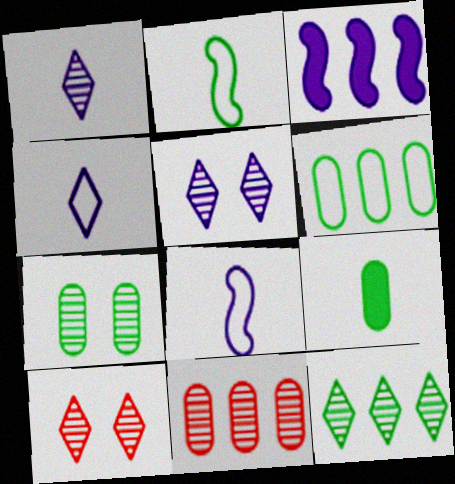[[1, 10, 12], 
[6, 7, 9]]